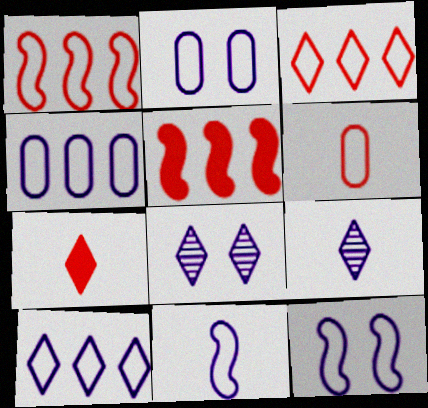[[2, 10, 11]]